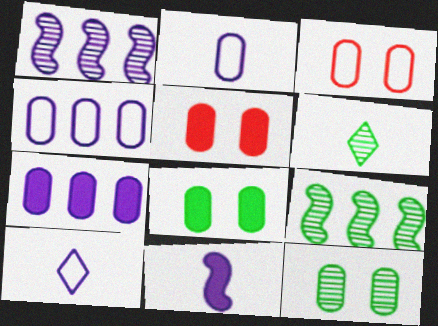[[5, 9, 10], 
[6, 9, 12]]